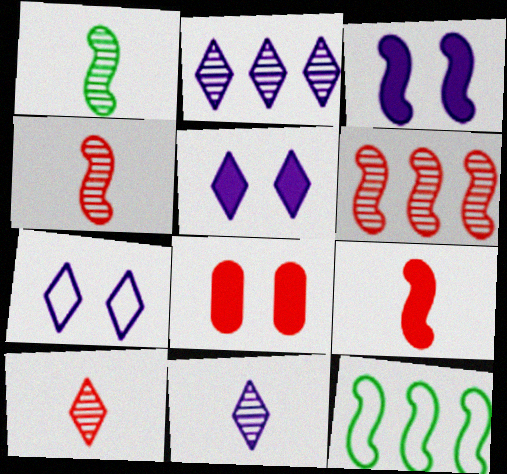[[3, 4, 12], 
[8, 11, 12]]